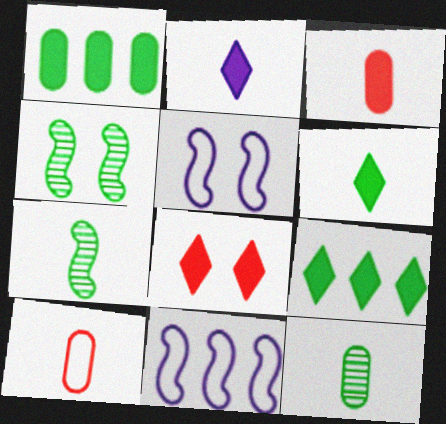[[2, 7, 10], 
[2, 8, 9], 
[8, 11, 12]]